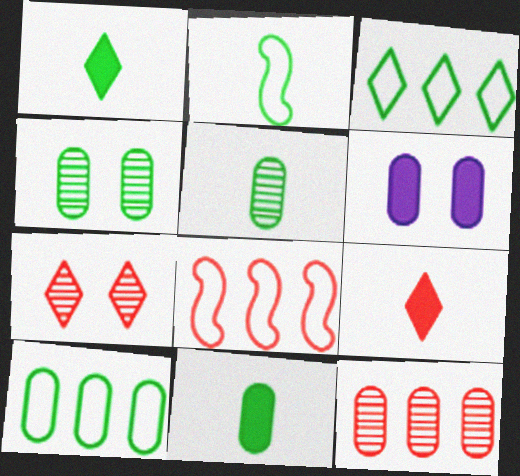[[1, 2, 5], 
[4, 10, 11]]